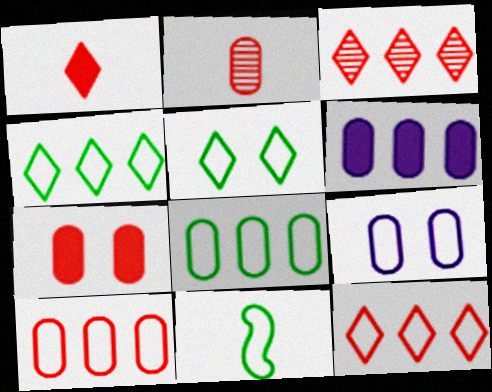[[2, 7, 10], 
[5, 8, 11], 
[9, 11, 12]]